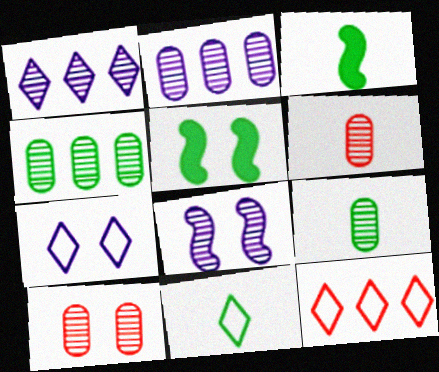[[2, 9, 10], 
[3, 9, 11], 
[4, 5, 11], 
[5, 7, 10], 
[7, 11, 12]]